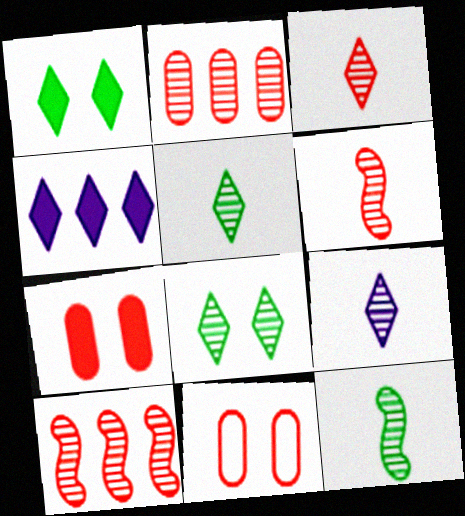[[3, 5, 9], 
[4, 11, 12]]